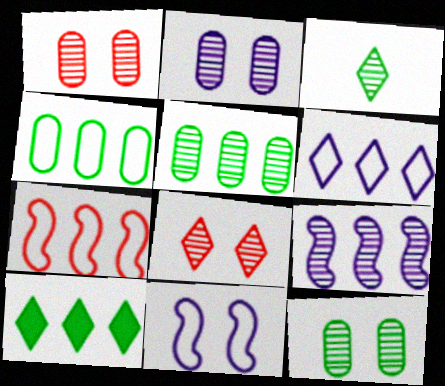[[1, 2, 12], 
[1, 3, 9], 
[4, 6, 7]]